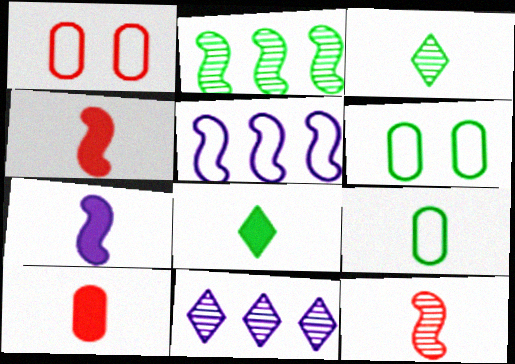[[2, 6, 8], 
[4, 6, 11], 
[7, 8, 10]]